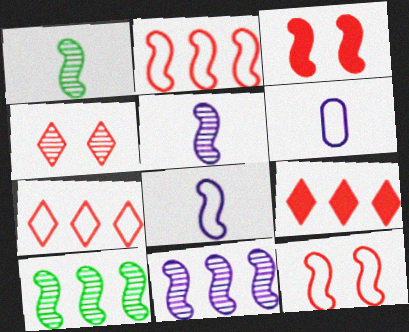[[3, 8, 10]]